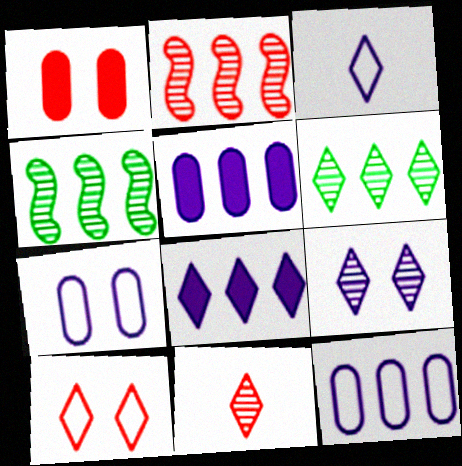[[1, 3, 4], 
[3, 8, 9], 
[6, 9, 11]]